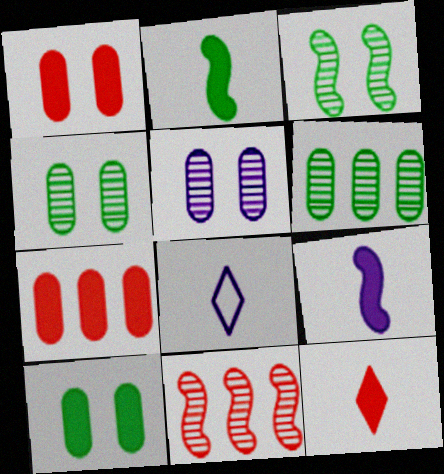[[3, 7, 8], 
[8, 10, 11]]